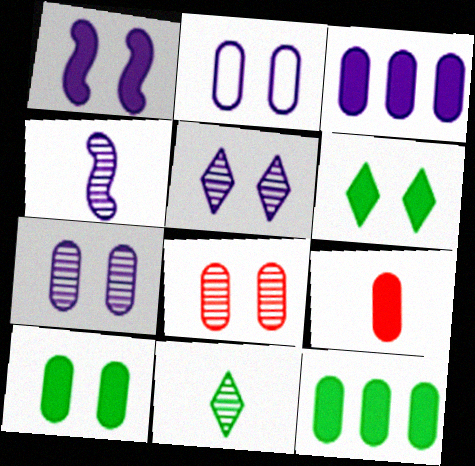[[1, 2, 5], 
[2, 8, 10], 
[3, 9, 10]]